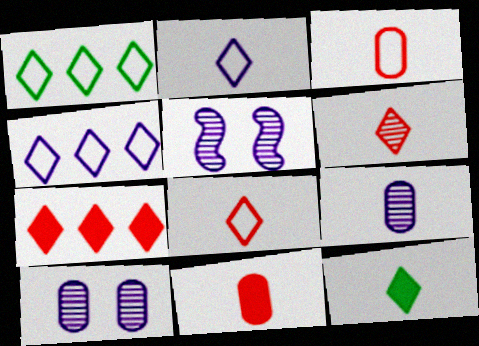[[1, 5, 11], 
[2, 6, 12]]